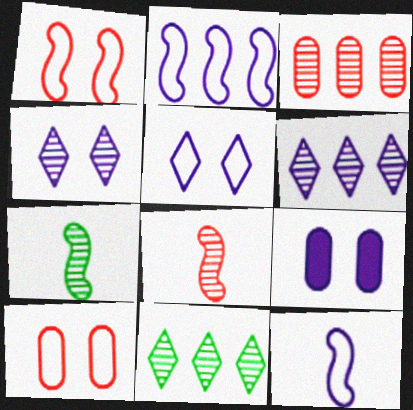[[3, 4, 7], 
[6, 9, 12]]